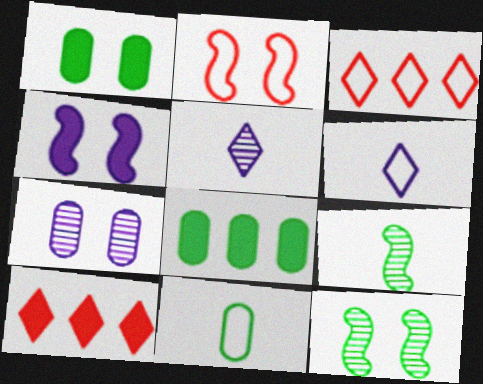[[2, 4, 12], 
[2, 5, 8]]